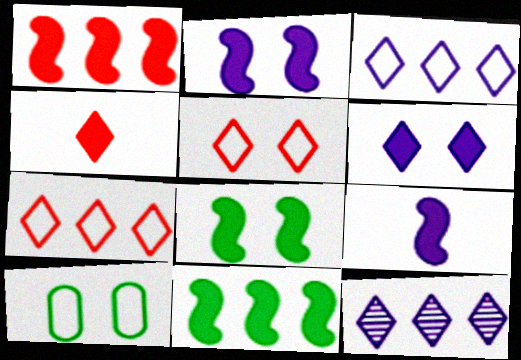[[1, 8, 9]]